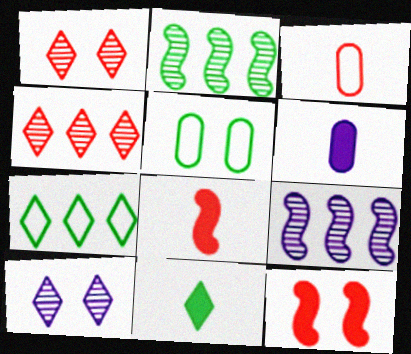[[2, 5, 11], 
[3, 4, 12], 
[5, 10, 12], 
[6, 8, 11]]